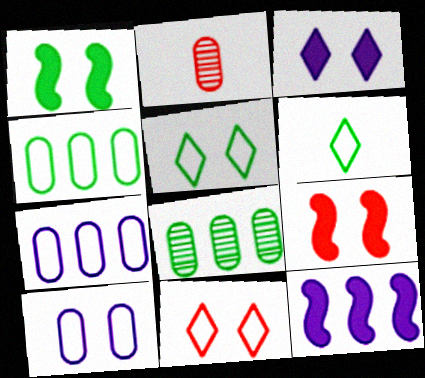[[1, 6, 8], 
[2, 5, 12]]